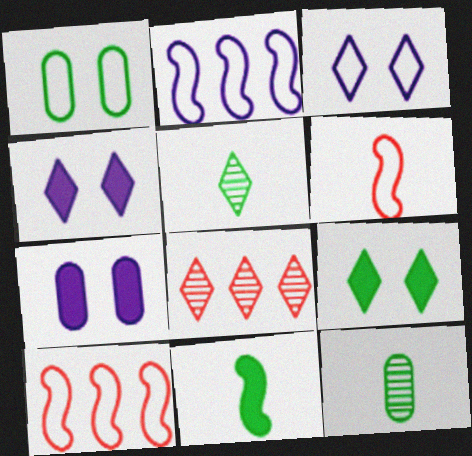[[4, 10, 12], 
[5, 7, 10]]